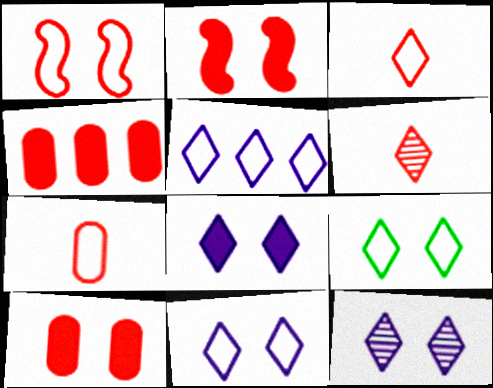[[1, 4, 6], 
[3, 5, 9], 
[8, 11, 12]]